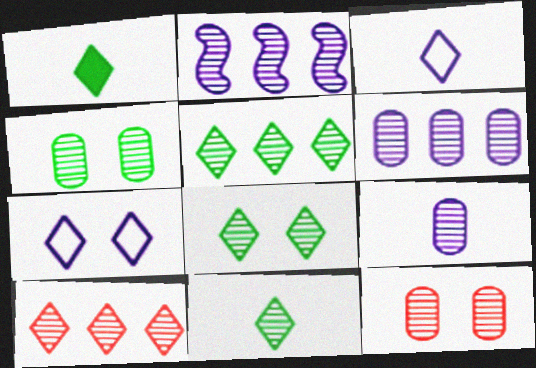[[1, 7, 10], 
[2, 11, 12], 
[5, 8, 11]]